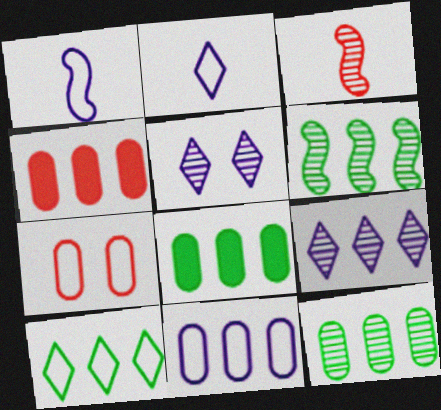[[1, 7, 10], 
[3, 5, 12], 
[4, 11, 12], 
[6, 8, 10]]